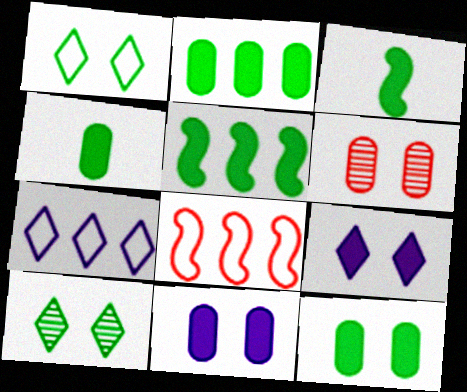[[2, 4, 12], 
[3, 6, 7]]